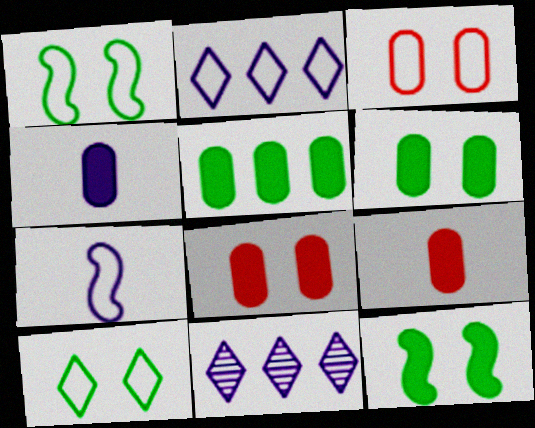[[1, 9, 11], 
[4, 5, 8]]